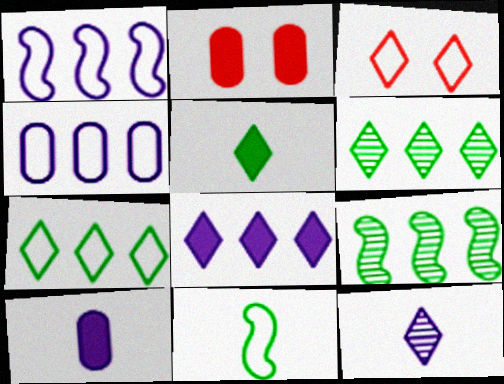[[3, 4, 11], 
[3, 9, 10]]